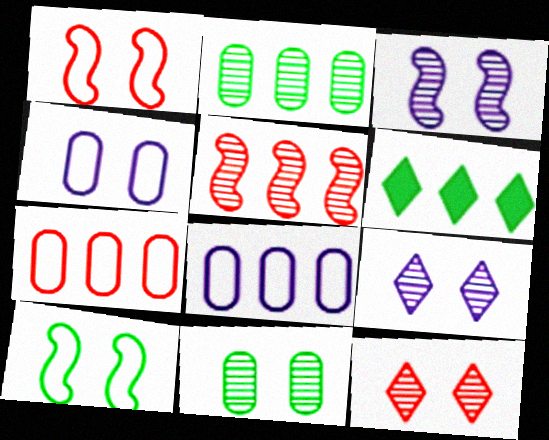[[3, 11, 12], 
[5, 6, 8]]